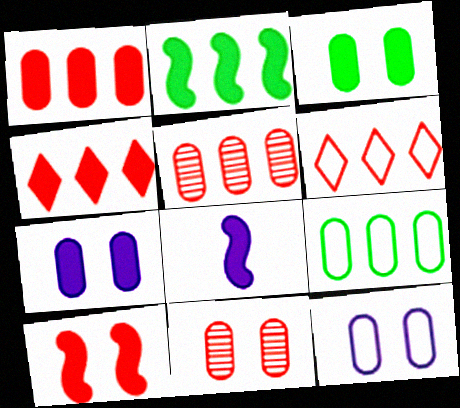[[2, 8, 10], 
[3, 4, 8], 
[3, 11, 12]]